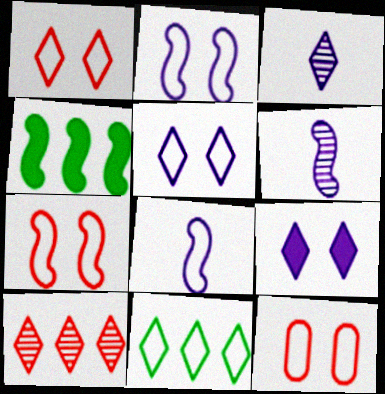[[1, 7, 12], 
[3, 4, 12], 
[4, 6, 7], 
[8, 11, 12]]